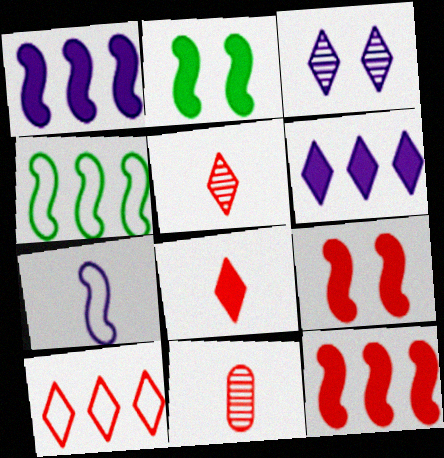[[9, 10, 11]]